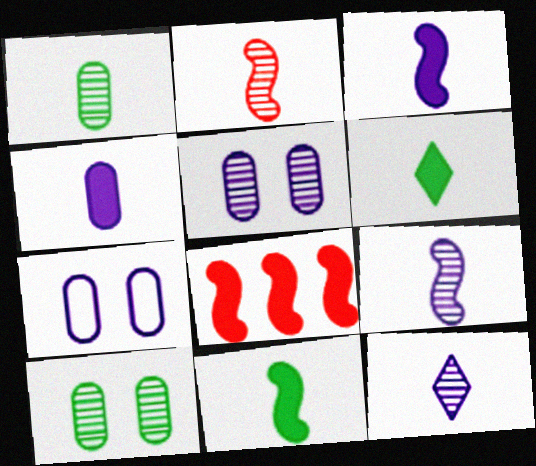[[1, 2, 12]]